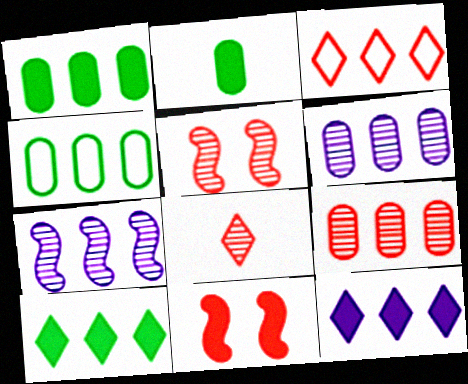[[1, 3, 7], 
[2, 11, 12], 
[5, 8, 9]]